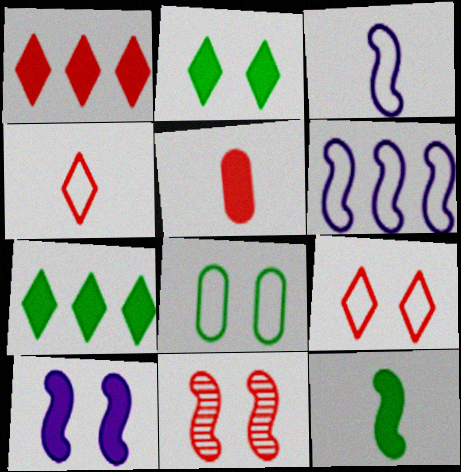[[4, 6, 8], 
[5, 7, 10], 
[6, 11, 12]]